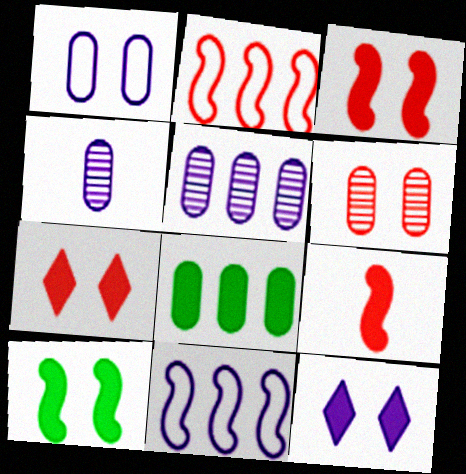[[4, 11, 12], 
[8, 9, 12]]